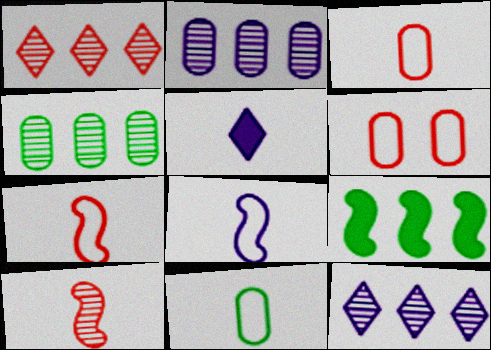[[5, 10, 11]]